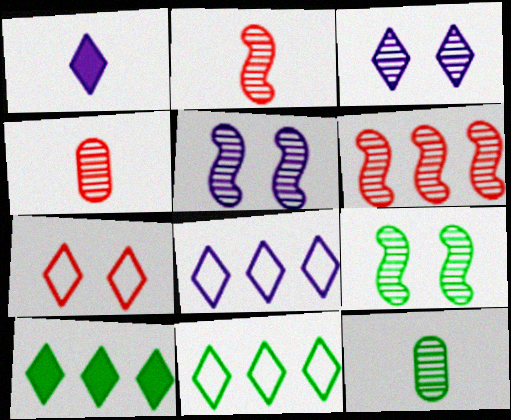[[1, 3, 8], 
[3, 6, 12]]